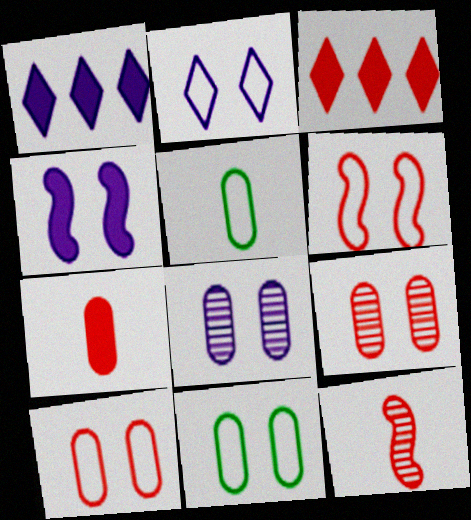[[1, 11, 12], 
[2, 4, 8], 
[2, 6, 11], 
[3, 10, 12]]